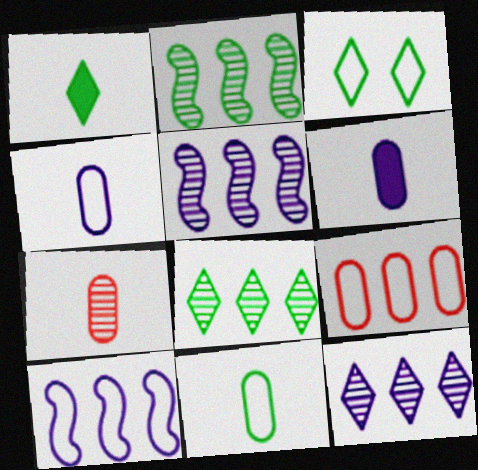[[1, 3, 8], 
[6, 7, 11]]